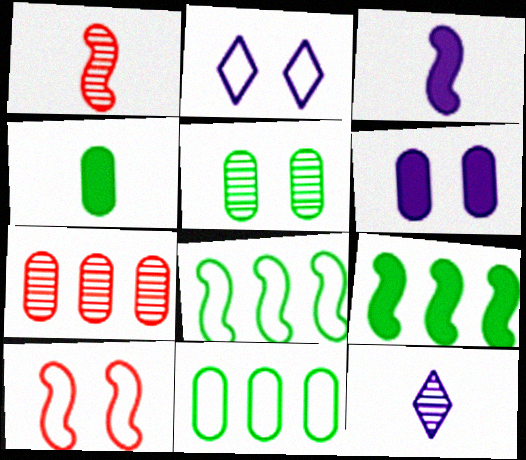[[4, 5, 11]]